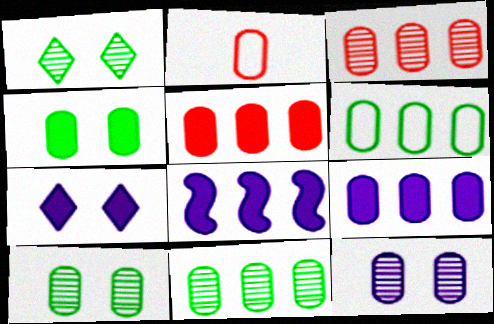[[1, 2, 8], 
[2, 9, 10], 
[3, 6, 9]]